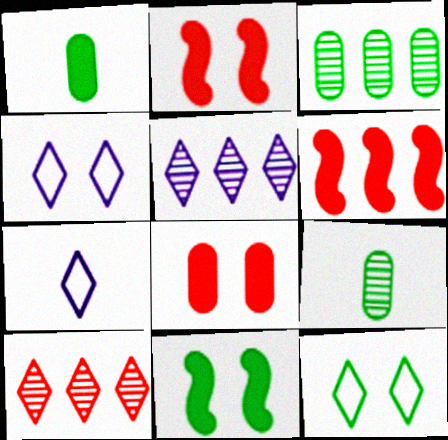[[2, 3, 7], 
[4, 6, 9]]